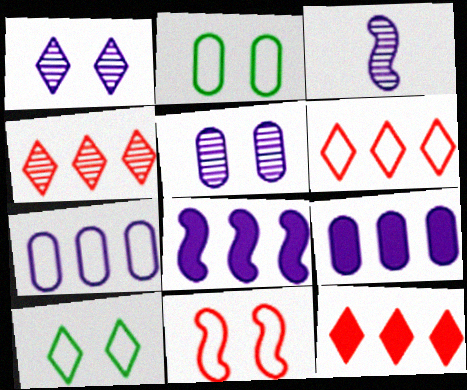[[2, 3, 12], 
[4, 6, 12]]